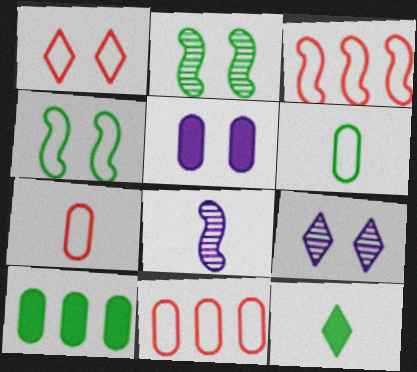[[1, 2, 5], 
[1, 3, 7], 
[1, 8, 10], 
[7, 8, 12]]